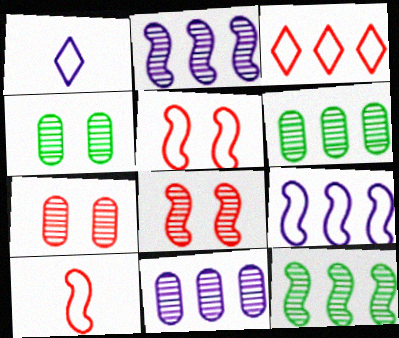[]